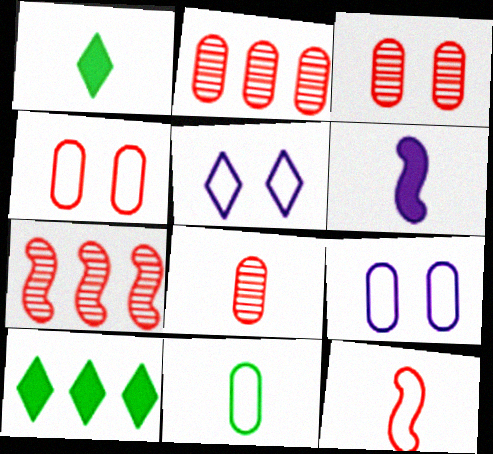[[1, 7, 9], 
[2, 3, 8]]